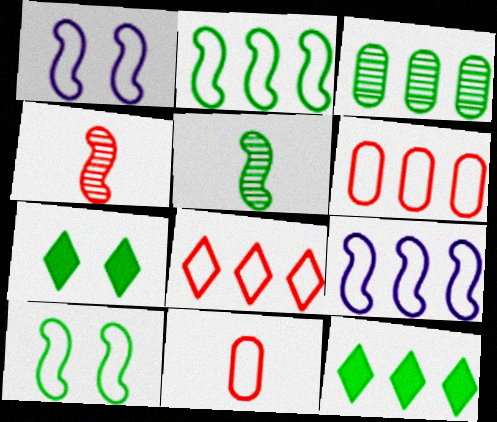[[2, 3, 12]]